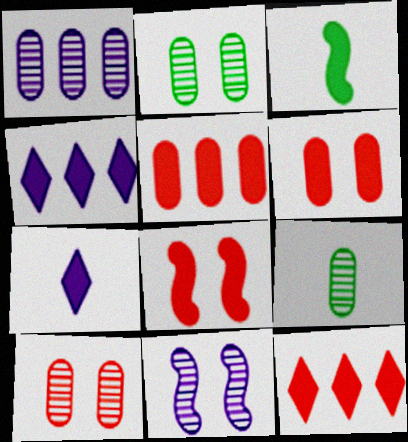[[1, 9, 10], 
[3, 4, 6]]